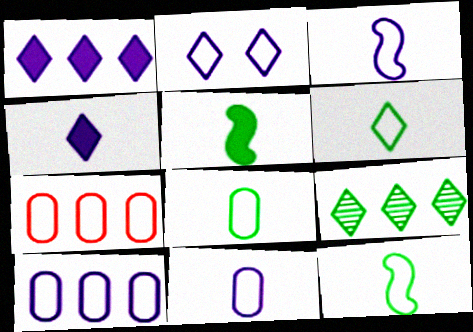[[2, 3, 10], 
[2, 7, 12], 
[6, 8, 12]]